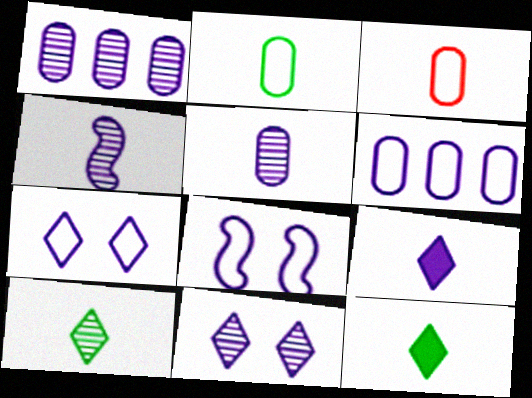[[1, 4, 11], 
[1, 8, 9], 
[3, 4, 12]]